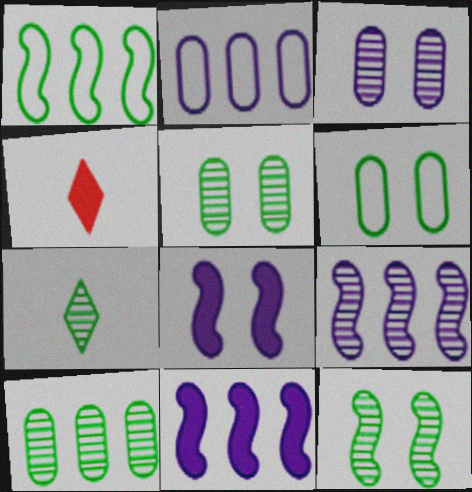[[1, 3, 4], 
[2, 4, 12], 
[4, 6, 9], 
[7, 10, 12]]